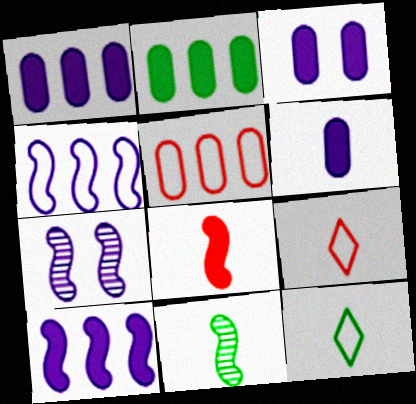[[1, 3, 6], 
[2, 7, 9], 
[6, 9, 11]]